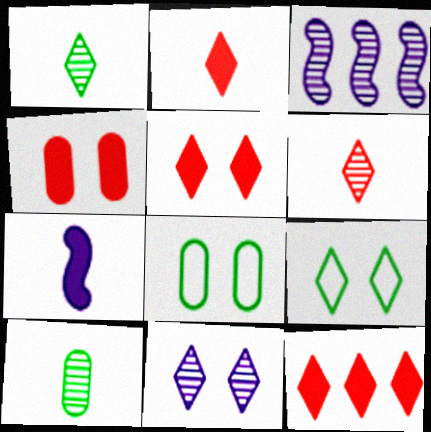[[2, 3, 8], 
[2, 5, 12], 
[5, 9, 11]]